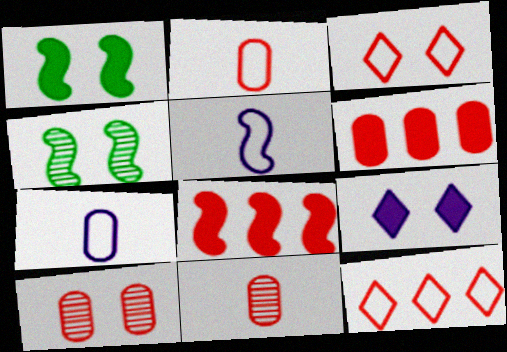[[2, 6, 10], 
[3, 8, 11], 
[4, 5, 8]]